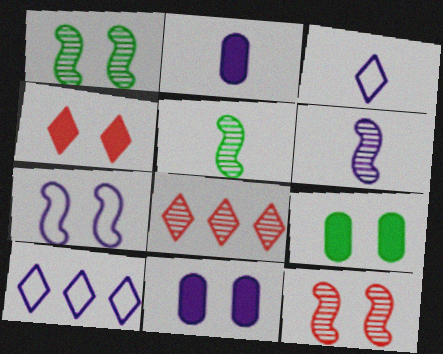[[2, 3, 6], 
[6, 10, 11]]